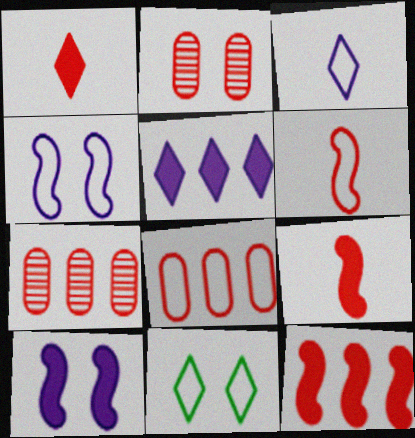[[2, 10, 11]]